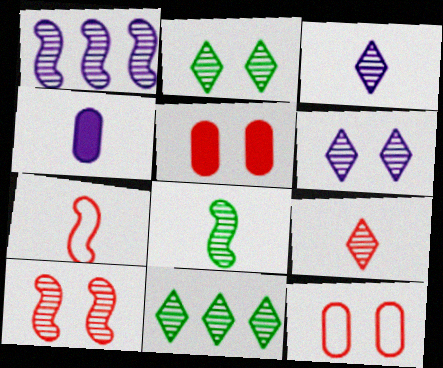[[1, 8, 10], 
[6, 9, 11]]